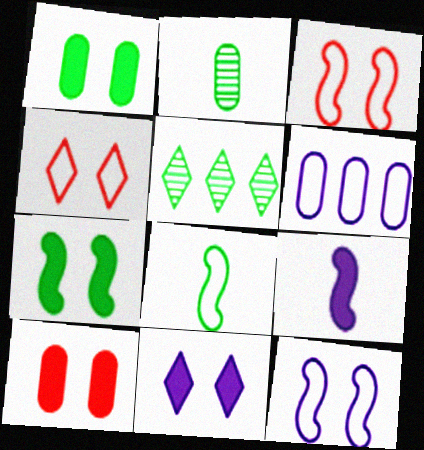[[1, 5, 8], 
[2, 6, 10], 
[4, 6, 8], 
[7, 10, 11]]